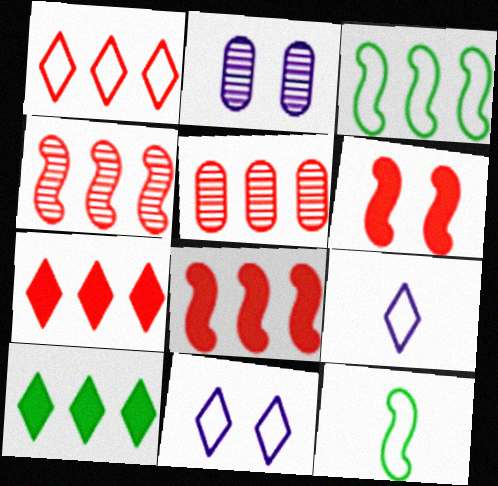[[1, 5, 8], 
[2, 7, 12]]